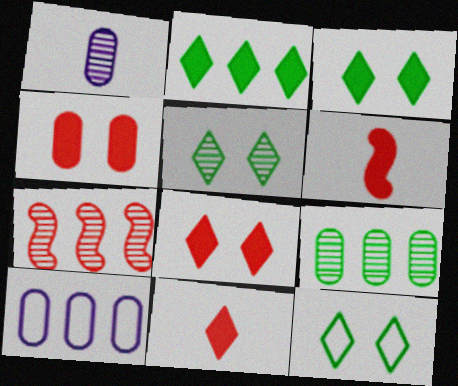[[1, 5, 7], 
[2, 7, 10], 
[3, 5, 12], 
[5, 6, 10]]